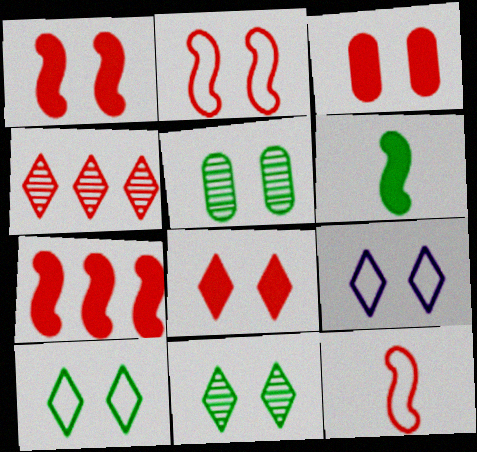[[1, 3, 8], 
[1, 5, 9], 
[3, 4, 12], 
[8, 9, 11]]